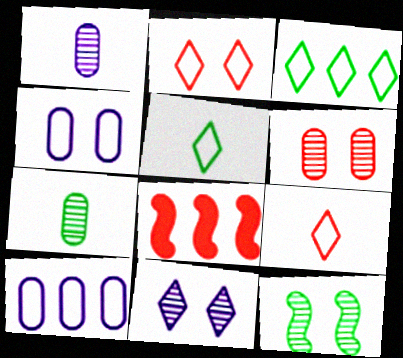[[6, 8, 9], 
[6, 11, 12]]